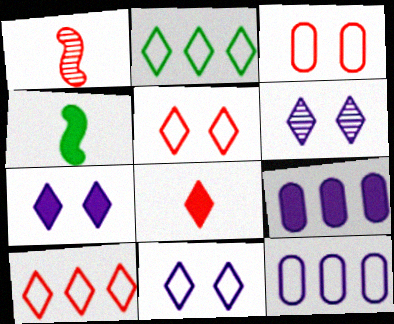[[2, 6, 8], 
[6, 7, 11]]